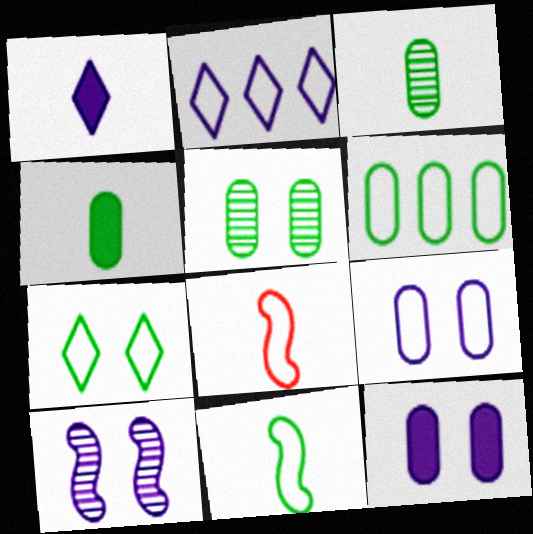[[1, 3, 8], 
[4, 5, 6], 
[6, 7, 11]]